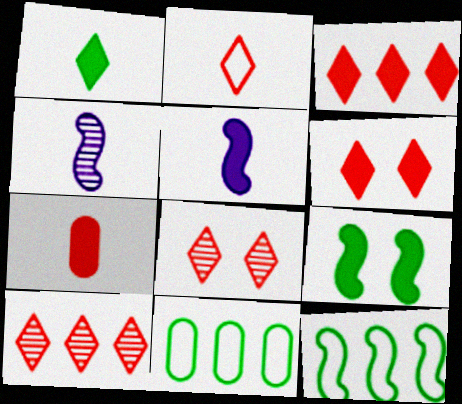[[1, 5, 7], 
[2, 3, 8], 
[2, 6, 10], 
[4, 6, 11], 
[5, 8, 11]]